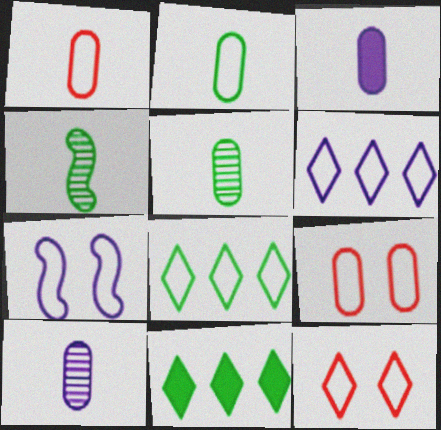[[1, 3, 5], 
[1, 7, 8]]